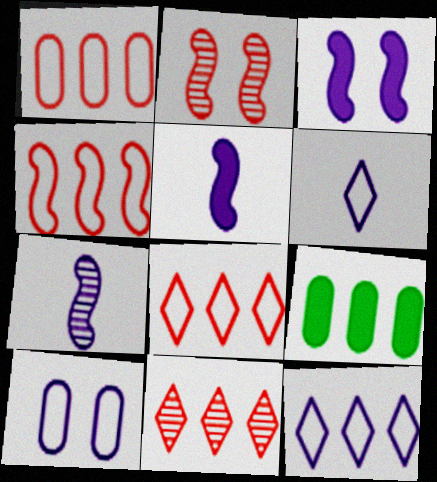[[1, 4, 8], 
[2, 6, 9]]